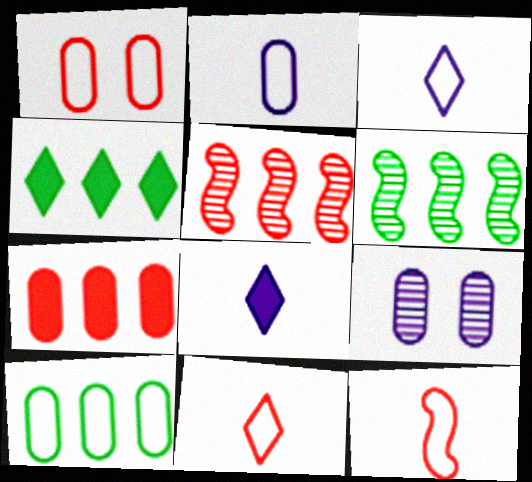[[1, 2, 10], 
[1, 6, 8], 
[4, 6, 10], 
[4, 9, 12]]